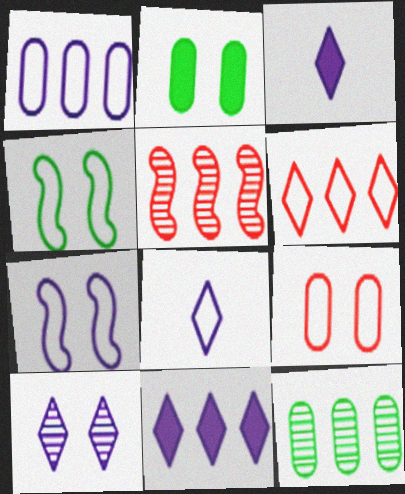[[1, 7, 8], 
[2, 5, 8], 
[8, 10, 11]]